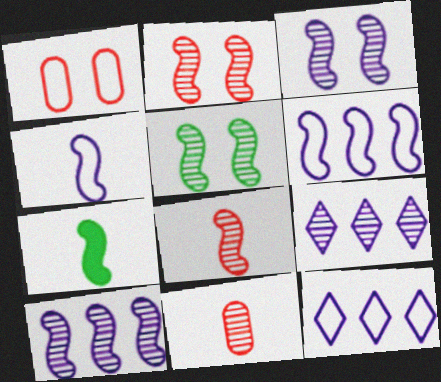[[1, 7, 9], 
[2, 3, 5], 
[2, 6, 7], 
[4, 7, 8], 
[5, 8, 10], 
[5, 9, 11]]